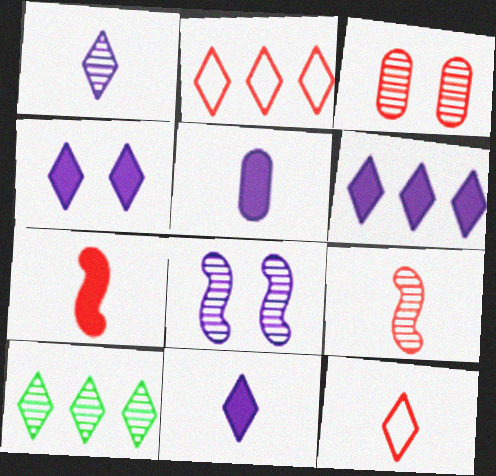[[2, 3, 7], 
[2, 6, 10], 
[4, 6, 11], 
[4, 10, 12]]